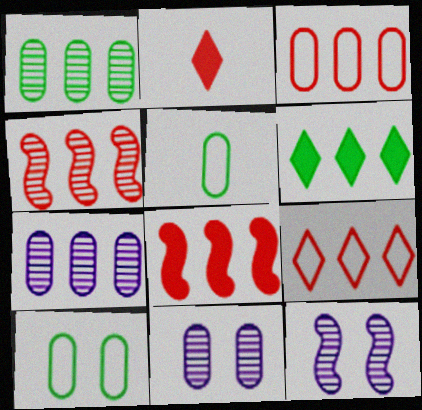[]